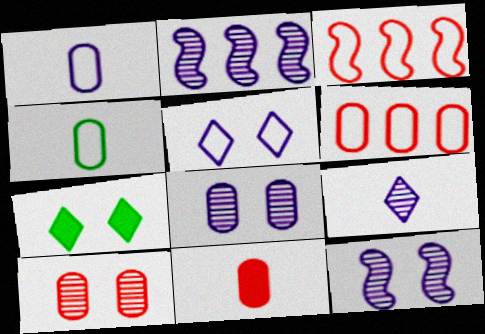[[2, 8, 9], 
[3, 4, 5], 
[6, 10, 11]]